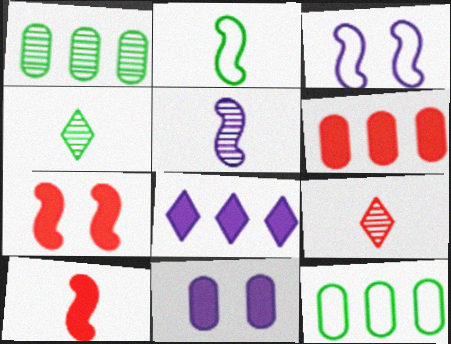[[2, 5, 10], 
[3, 4, 6]]